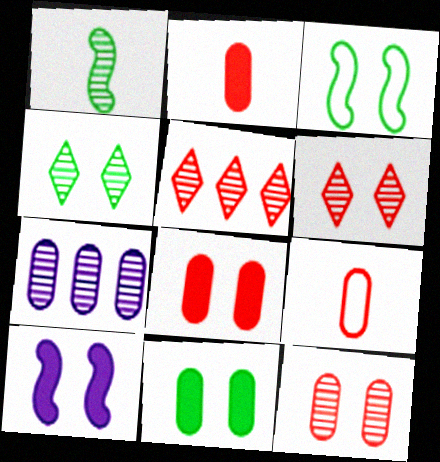[[1, 6, 7], 
[3, 4, 11], 
[7, 9, 11]]